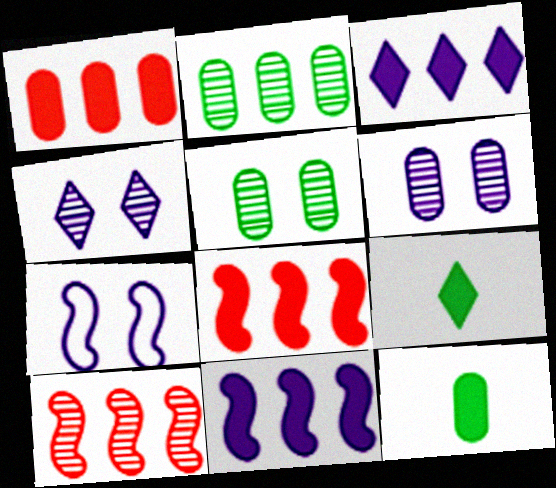[]